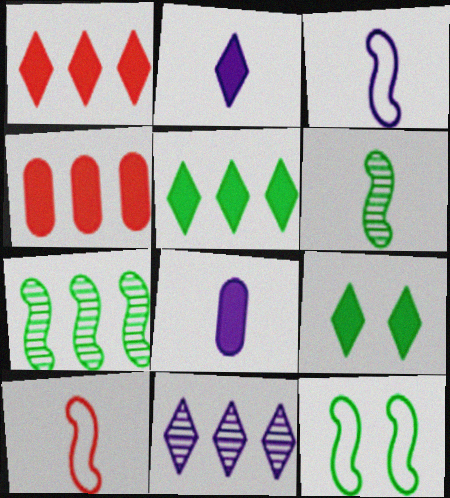[[1, 2, 9]]